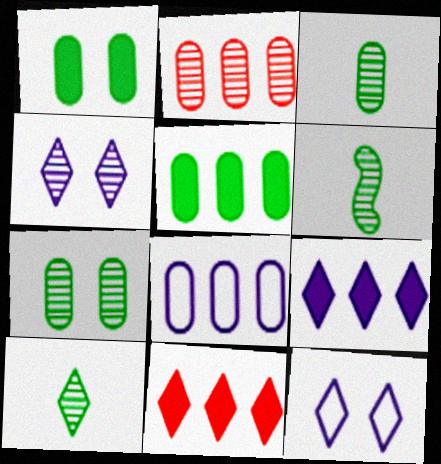[[2, 4, 6], 
[2, 5, 8], 
[3, 6, 10], 
[10, 11, 12]]